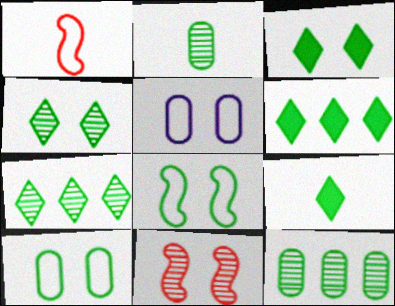[[2, 6, 8], 
[3, 5, 11], 
[3, 6, 9], 
[8, 9, 12]]